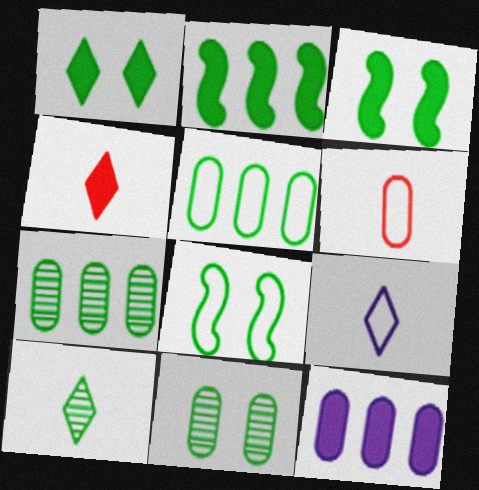[[1, 8, 11], 
[3, 4, 12], 
[3, 5, 10], 
[4, 9, 10], 
[6, 11, 12]]